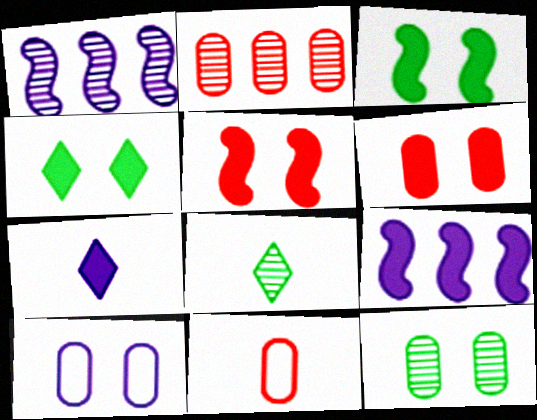[[1, 4, 11], 
[1, 7, 10], 
[2, 6, 11], 
[6, 10, 12]]